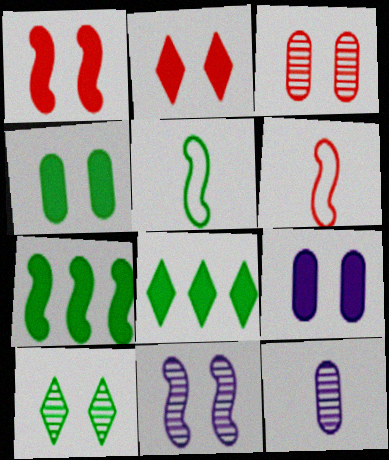[[3, 10, 11], 
[6, 7, 11]]